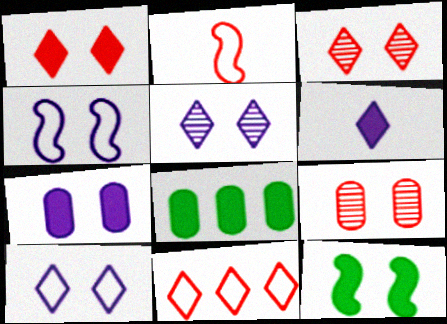[[1, 7, 12], 
[2, 5, 8], 
[4, 5, 7], 
[9, 10, 12]]